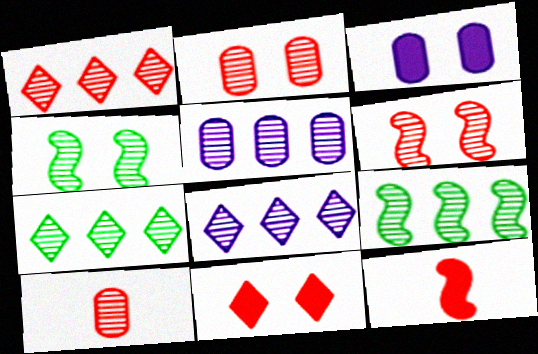[[1, 5, 9], 
[1, 6, 10], 
[1, 7, 8], 
[4, 8, 10]]